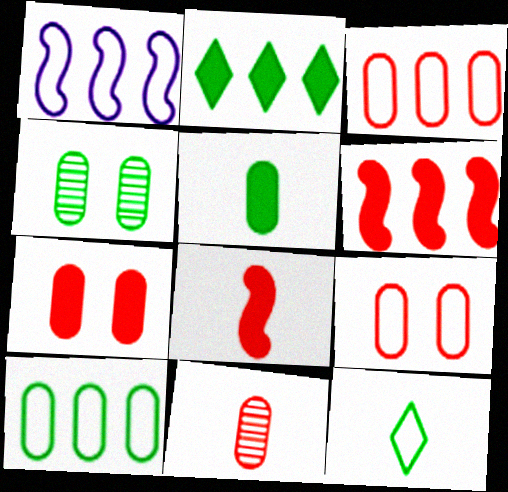[[1, 9, 12], 
[3, 7, 11], 
[4, 5, 10]]